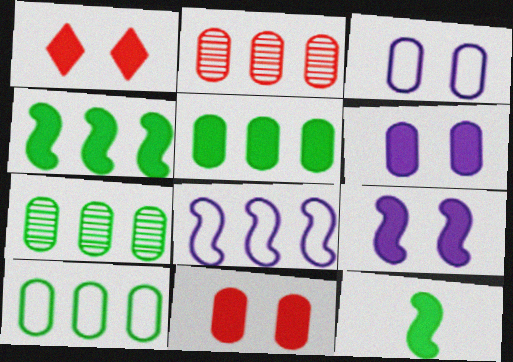[[5, 7, 10]]